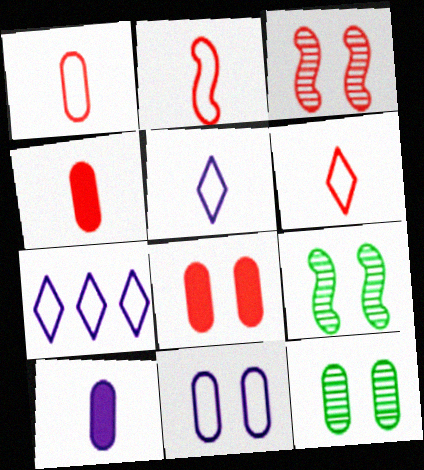[[1, 2, 6], 
[4, 7, 9], 
[8, 11, 12]]